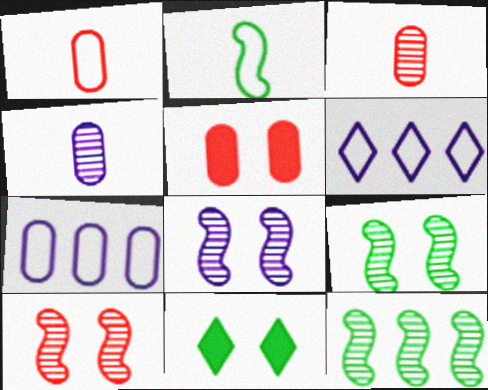[[8, 9, 10]]